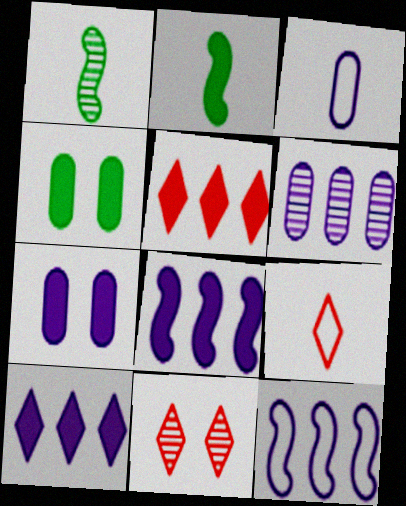[[1, 6, 11], 
[2, 5, 7], 
[3, 6, 7], 
[5, 9, 11], 
[6, 10, 12]]